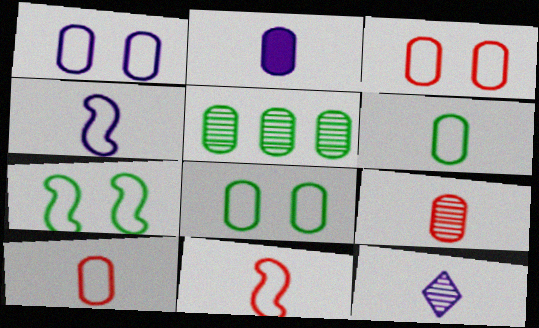[[1, 3, 8], 
[2, 3, 5], 
[2, 4, 12], 
[2, 6, 9]]